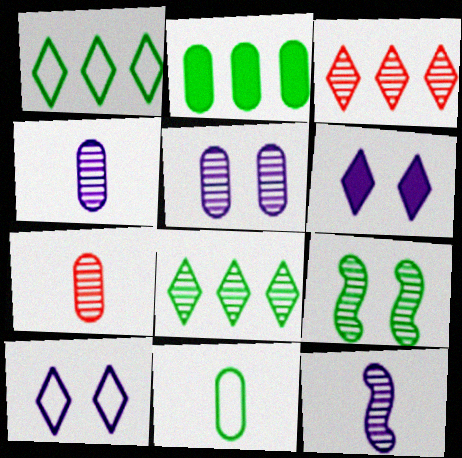[[3, 4, 9]]